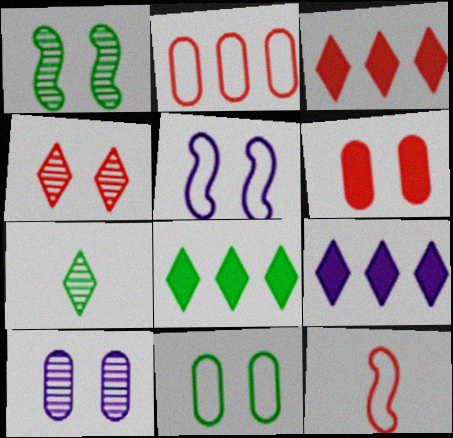[[1, 4, 10], 
[3, 8, 9], 
[6, 10, 11], 
[8, 10, 12]]